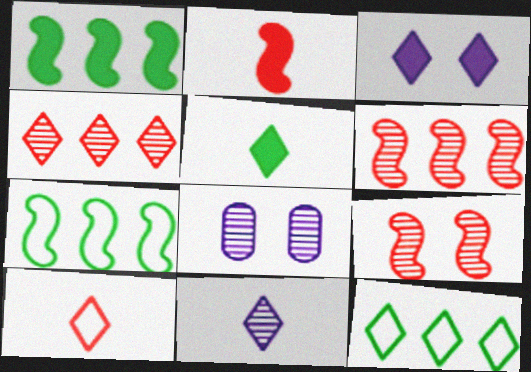[[1, 8, 10], 
[2, 8, 12], 
[5, 10, 11]]